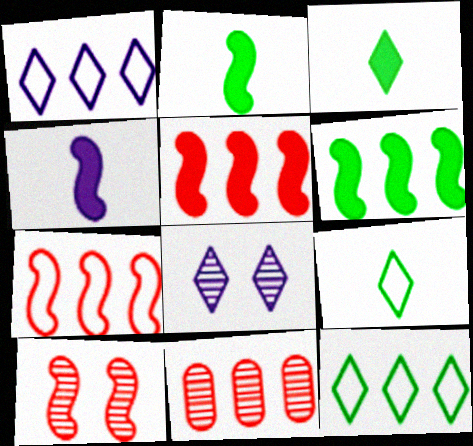[[1, 6, 11]]